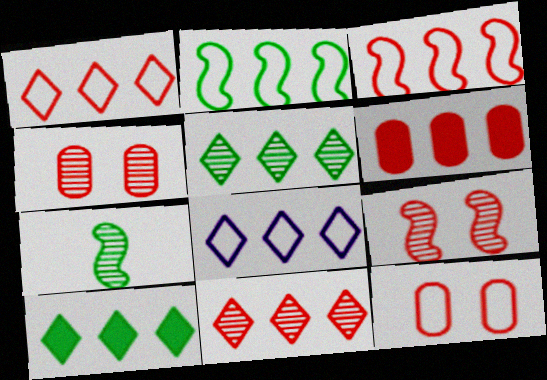[[3, 6, 11], 
[8, 10, 11]]